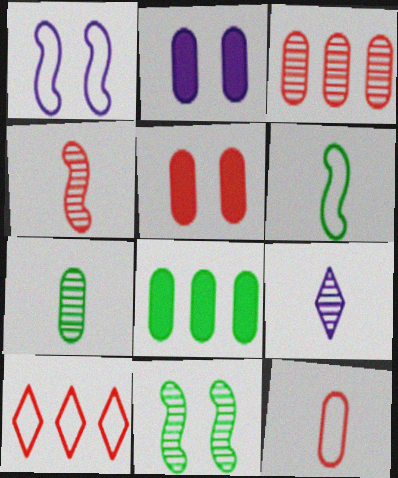[[3, 5, 12], 
[3, 9, 11], 
[4, 5, 10], 
[4, 7, 9]]